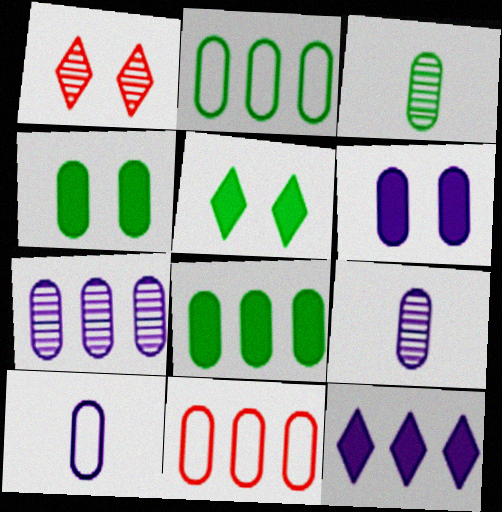[[2, 3, 4], 
[3, 6, 11], 
[4, 9, 11], 
[6, 7, 10], 
[7, 8, 11]]